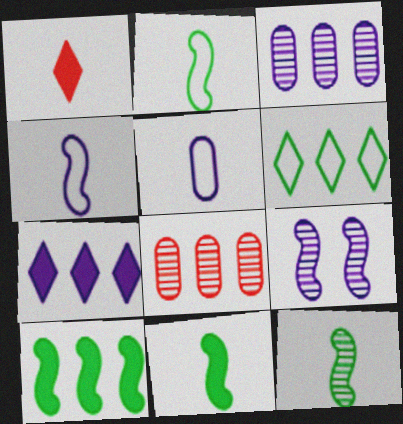[[1, 5, 12], 
[2, 11, 12], 
[5, 7, 9]]